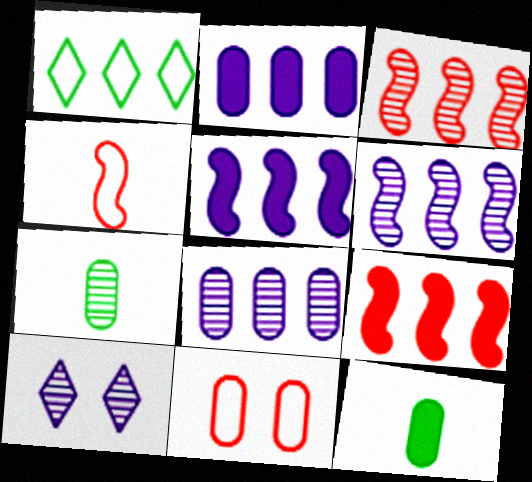[[1, 2, 3], 
[1, 8, 9], 
[2, 7, 11], 
[3, 7, 10], 
[8, 11, 12]]